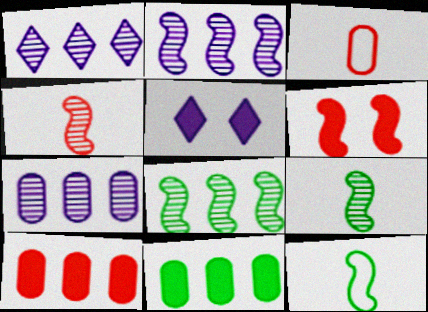[[1, 2, 7], 
[2, 6, 12], 
[3, 5, 8]]